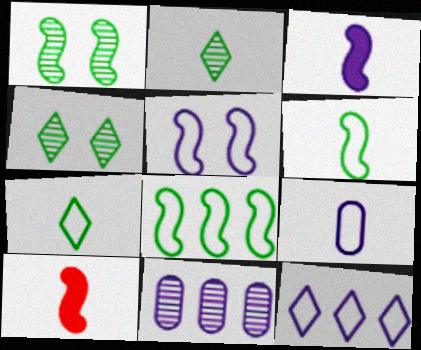[[2, 9, 10], 
[5, 9, 12]]